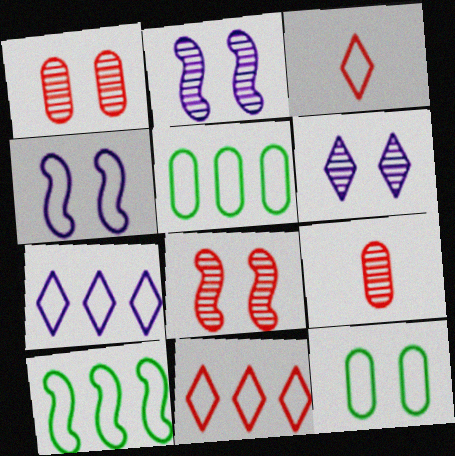[[3, 4, 5]]